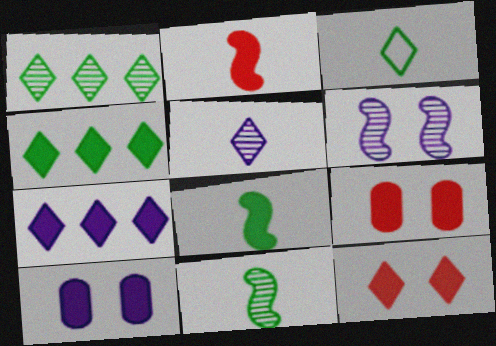[[2, 4, 10], 
[7, 8, 9]]